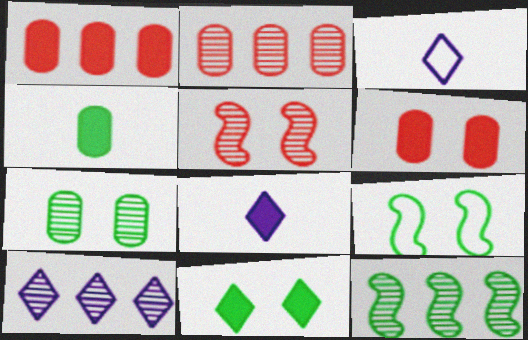[[2, 8, 9], 
[2, 10, 12], 
[3, 6, 12], 
[7, 9, 11]]